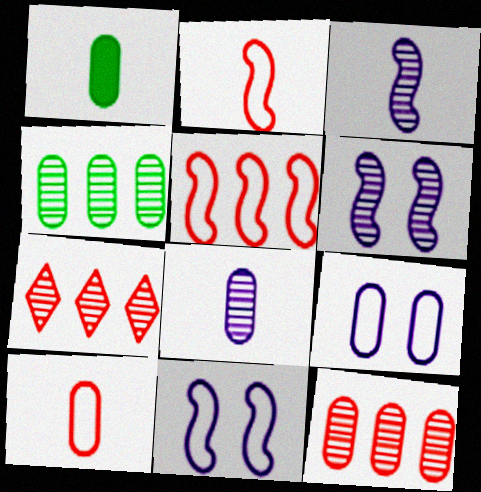[[1, 7, 11], 
[1, 8, 10], 
[1, 9, 12]]